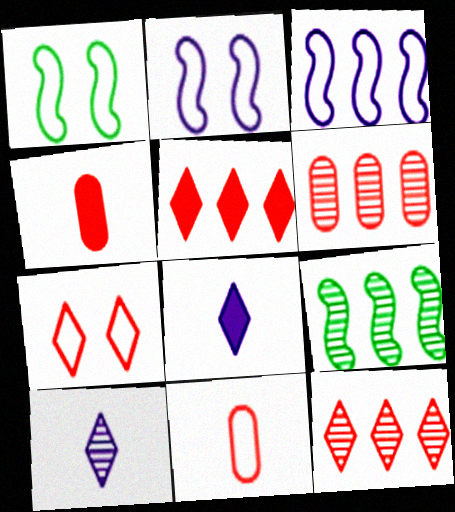[[1, 6, 8]]